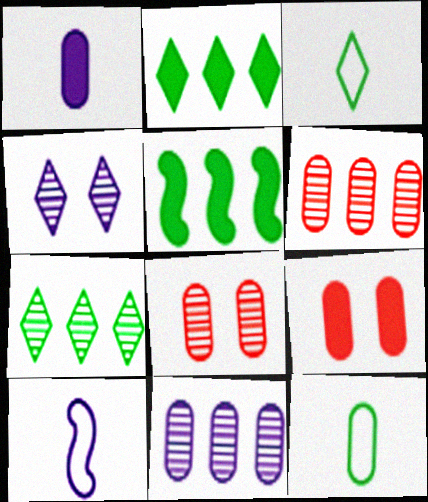[[2, 8, 10], 
[7, 9, 10], 
[9, 11, 12]]